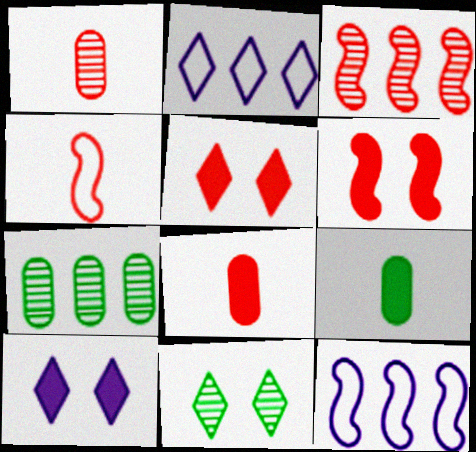[[3, 4, 6], 
[4, 7, 10], 
[8, 11, 12]]